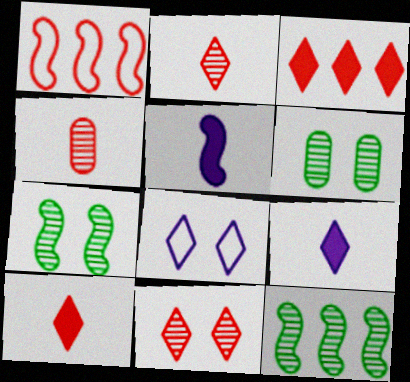[[1, 5, 7], 
[1, 6, 9]]